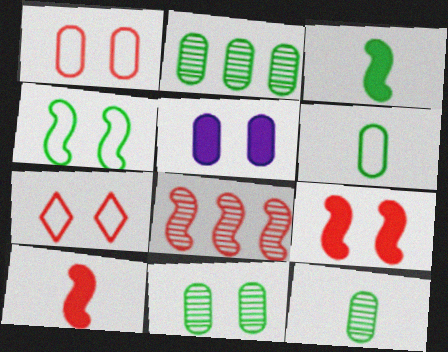[[1, 5, 11], 
[2, 11, 12]]